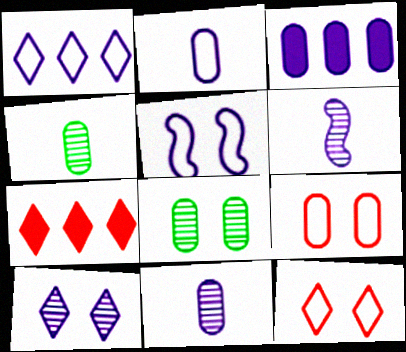[[1, 2, 5], 
[3, 4, 9], 
[4, 5, 7]]